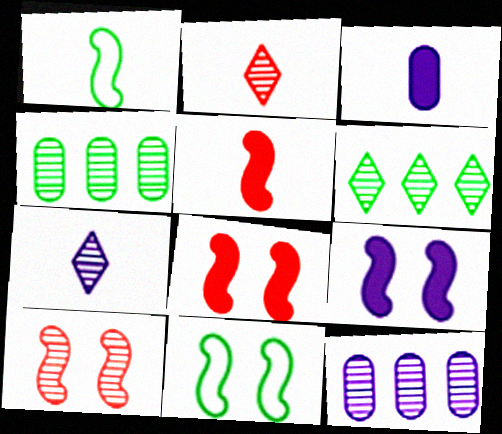[[1, 2, 3], 
[4, 7, 10], 
[9, 10, 11]]